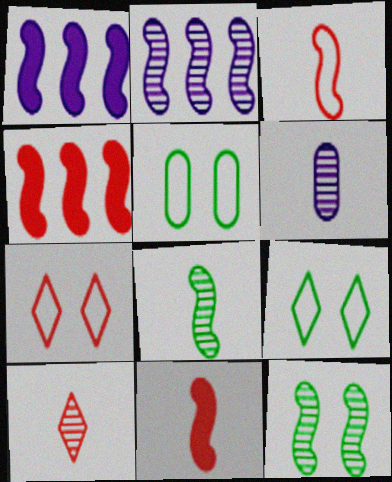[[1, 3, 12], 
[1, 5, 10], 
[4, 6, 9], 
[6, 8, 10]]